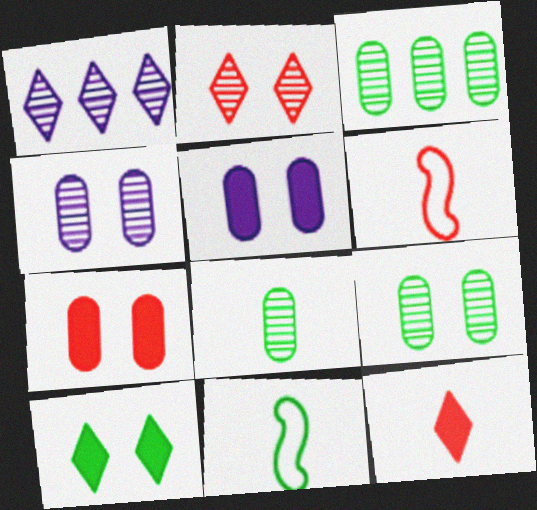[[1, 7, 11], 
[3, 8, 9], 
[3, 10, 11]]